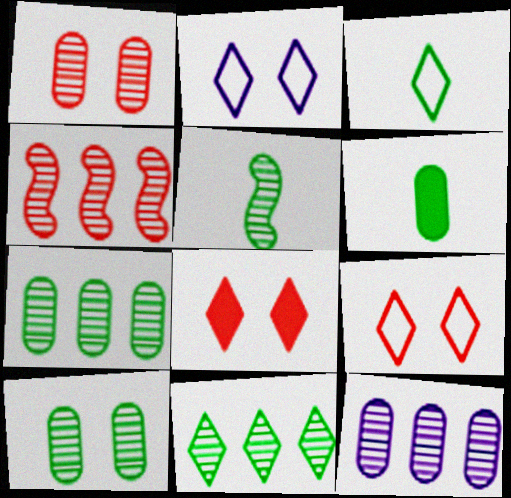[[2, 4, 6], 
[3, 5, 6], 
[4, 11, 12], 
[5, 10, 11]]